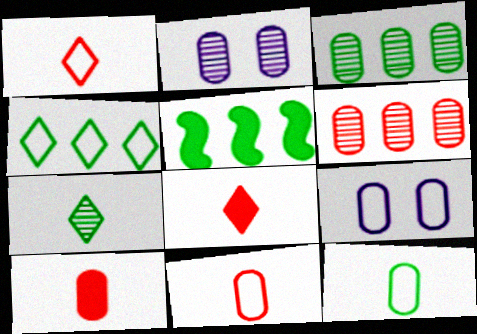[[1, 2, 5], 
[3, 4, 5], 
[3, 9, 10]]